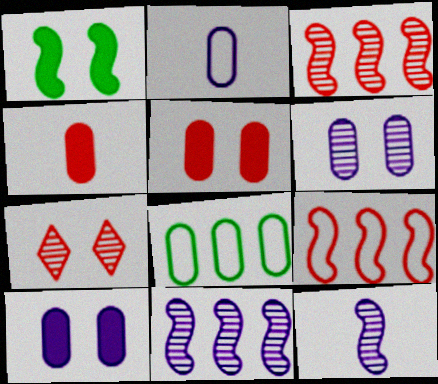[[1, 9, 12], 
[4, 6, 8], 
[4, 7, 9]]